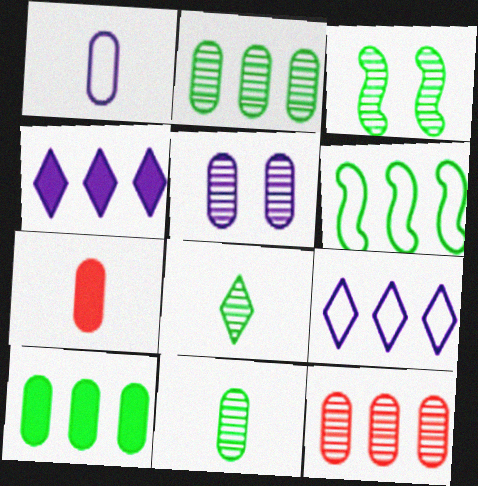[[1, 7, 11], 
[2, 3, 8], 
[3, 7, 9], 
[4, 6, 12], 
[5, 11, 12]]